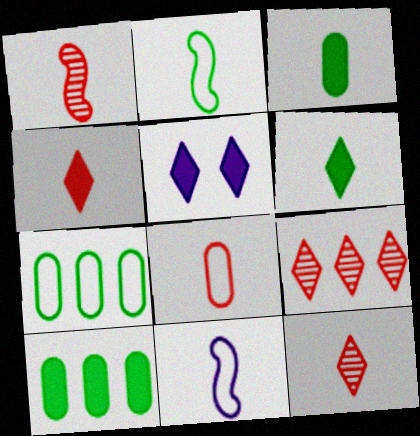[[1, 4, 8], 
[1, 5, 7], 
[3, 11, 12]]